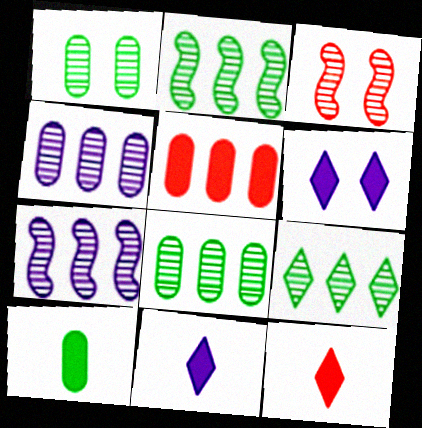[[2, 8, 9]]